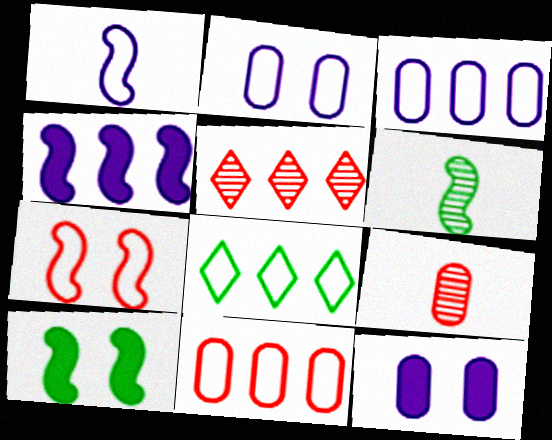[[4, 6, 7]]